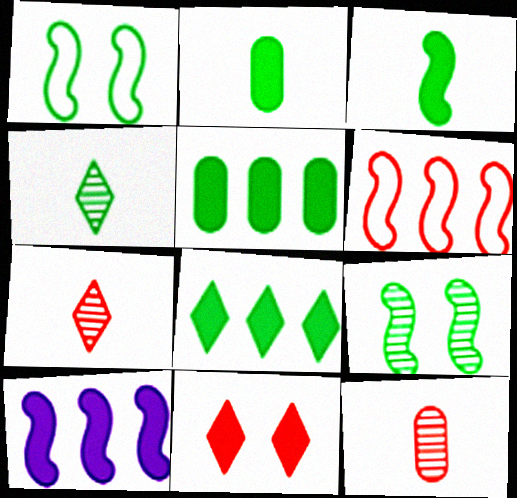[[1, 4, 5], 
[2, 10, 11], 
[6, 11, 12]]